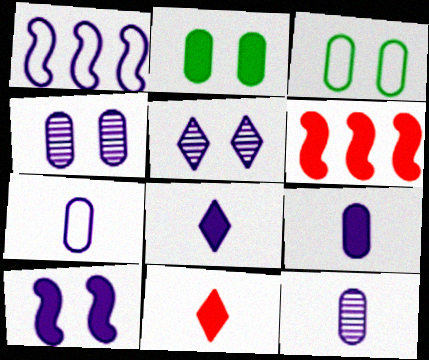[[1, 4, 8], 
[1, 5, 9], 
[2, 6, 8], 
[7, 9, 12]]